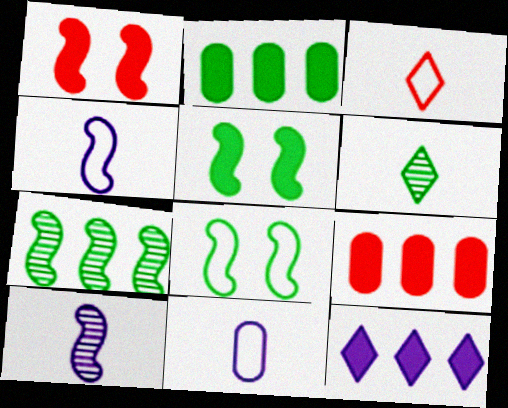[[1, 4, 7], 
[2, 6, 8]]